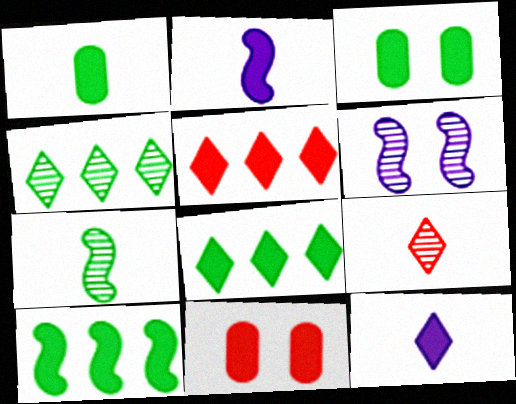[[2, 3, 5], 
[2, 8, 11], 
[10, 11, 12]]